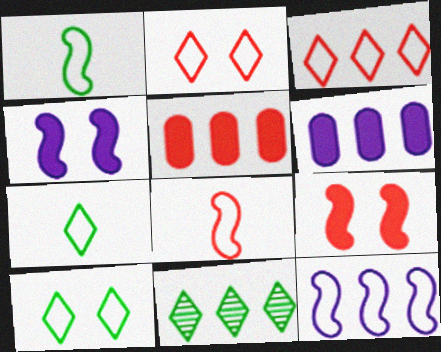[[5, 11, 12]]